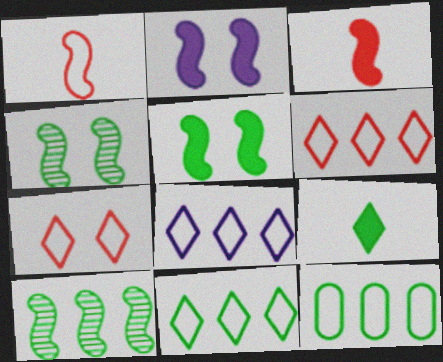[[1, 2, 10], 
[4, 9, 12], 
[6, 8, 11]]